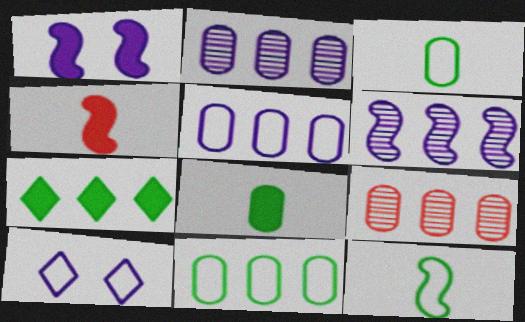[]